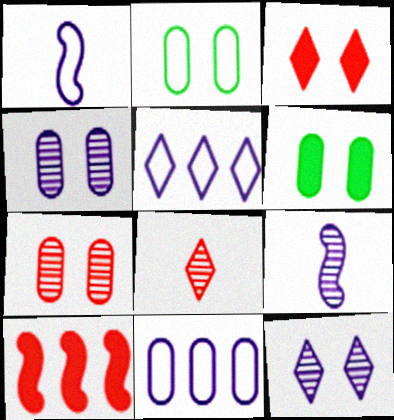[]